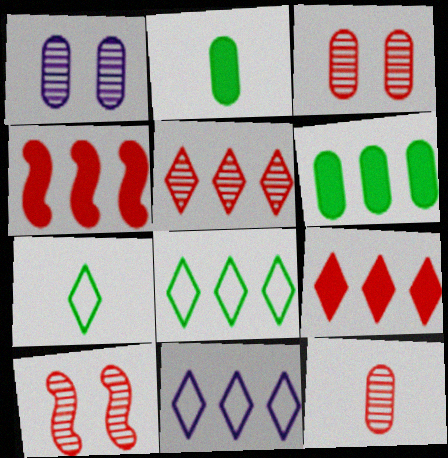[[1, 4, 7], 
[2, 10, 11], 
[5, 10, 12]]